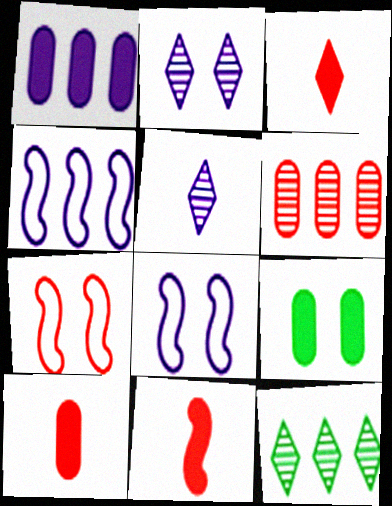[[1, 5, 8], 
[1, 9, 10], 
[2, 7, 9], 
[3, 6, 7], 
[3, 10, 11], 
[8, 10, 12]]